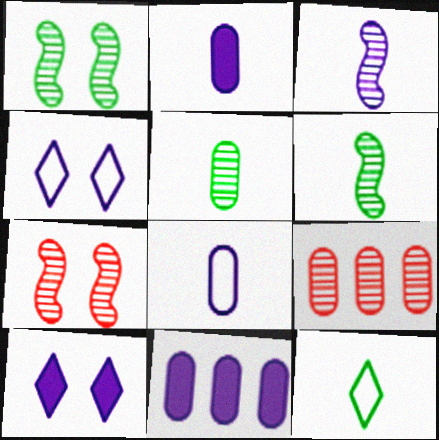[[3, 4, 11], 
[7, 11, 12]]